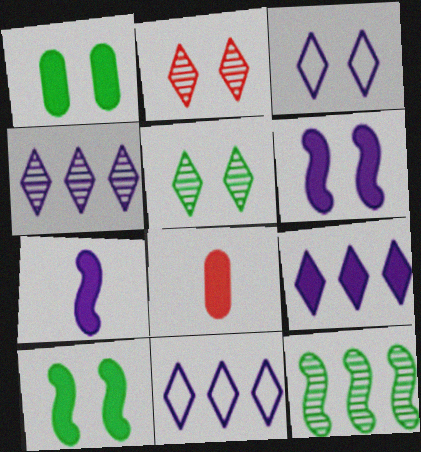[[3, 8, 12], 
[4, 9, 11], 
[8, 9, 10]]